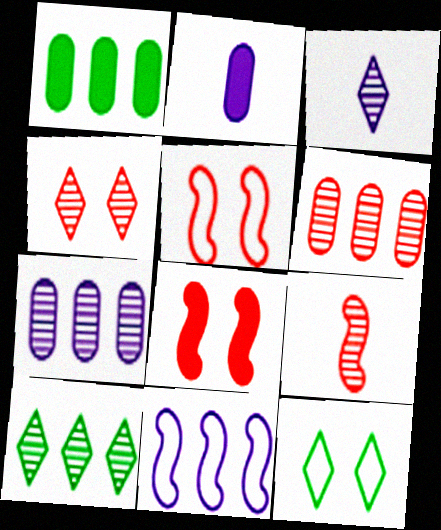[[1, 3, 5], 
[2, 5, 10], 
[3, 4, 10], 
[4, 6, 9]]